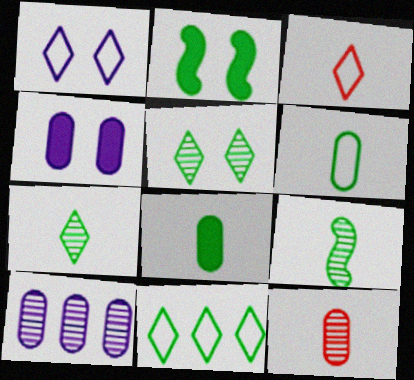[[1, 3, 11], 
[2, 3, 10]]